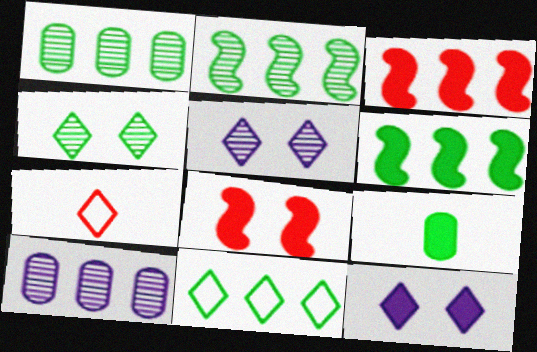[[1, 6, 11], 
[3, 9, 12], 
[3, 10, 11]]